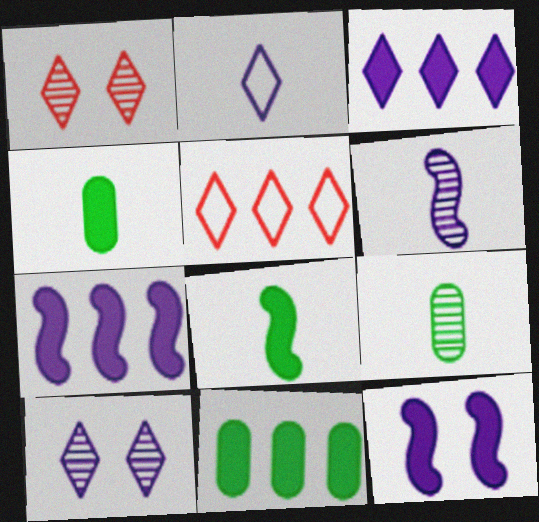[[2, 3, 10], 
[5, 9, 12]]